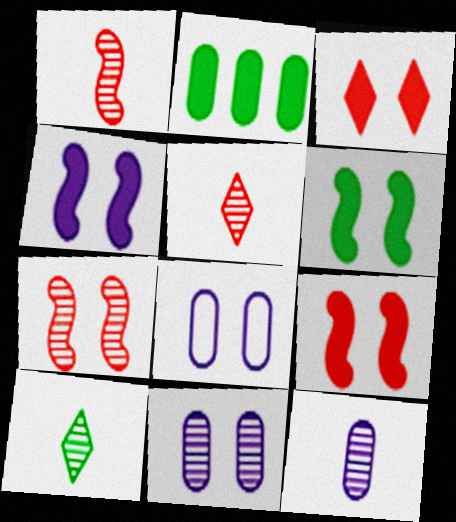[[1, 10, 12], 
[4, 6, 9]]